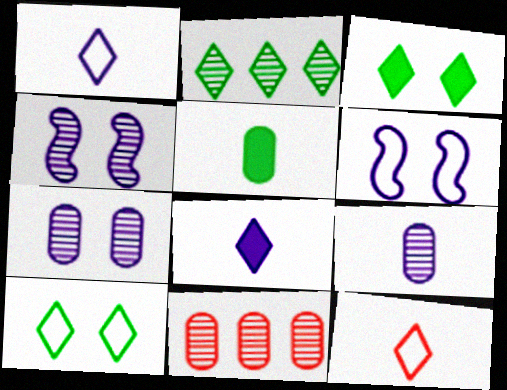[]